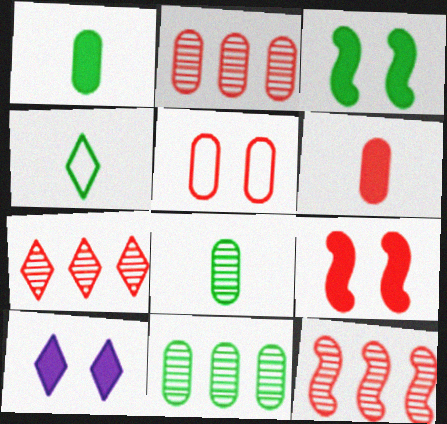[[2, 5, 6], 
[2, 7, 12], 
[3, 4, 11], 
[4, 7, 10]]